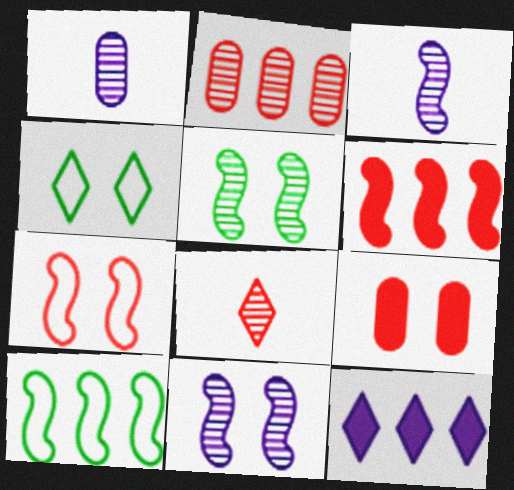[[1, 4, 6], 
[2, 10, 12], 
[4, 8, 12], 
[4, 9, 11]]